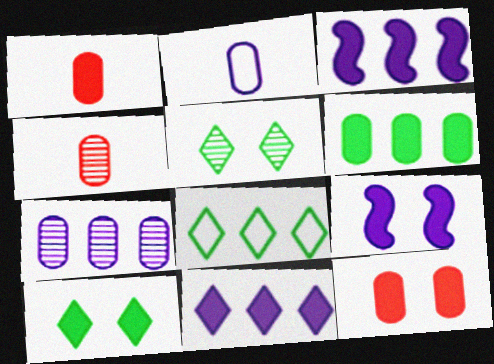[[1, 3, 10], 
[4, 8, 9], 
[9, 10, 12]]